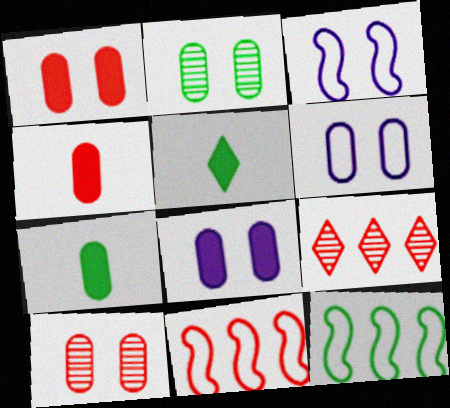[[1, 2, 6], 
[2, 5, 12], 
[3, 7, 9]]